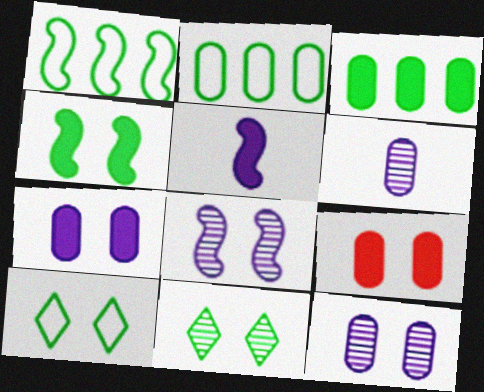[[2, 6, 9], 
[8, 9, 10]]